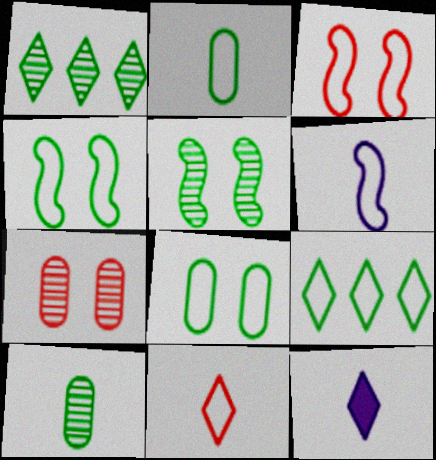[[1, 5, 10], 
[2, 4, 9], 
[2, 6, 11]]